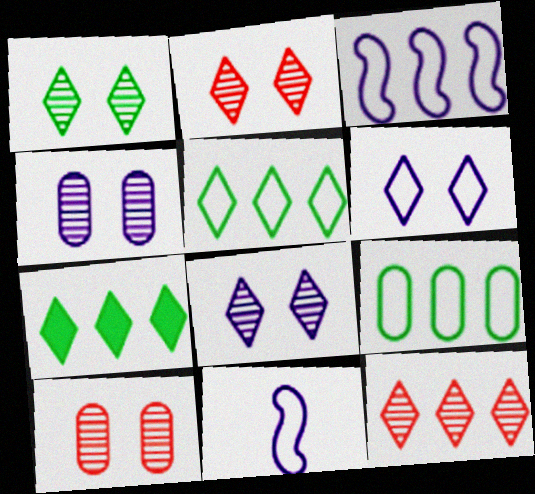[[1, 2, 8], 
[7, 10, 11]]